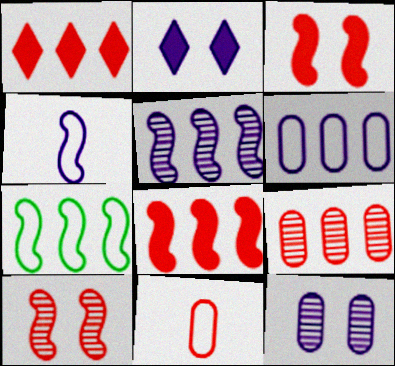[[1, 10, 11], 
[5, 7, 8]]